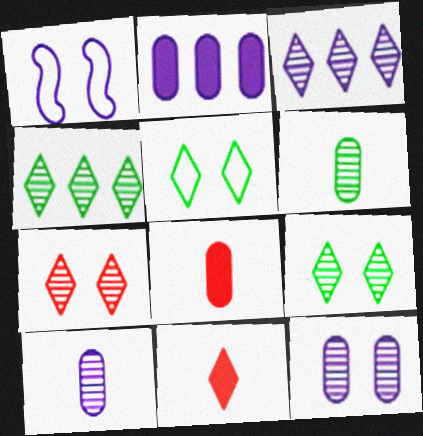[[1, 4, 8], 
[3, 5, 11]]